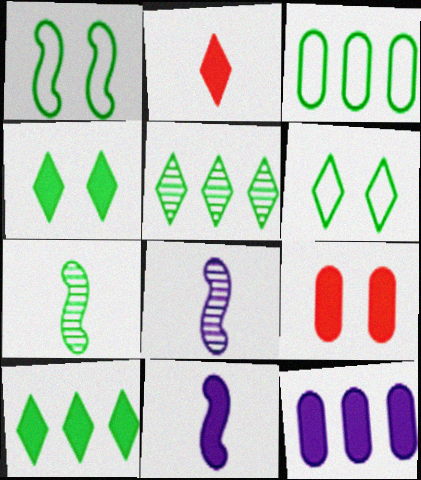[[3, 4, 7], 
[9, 10, 11]]